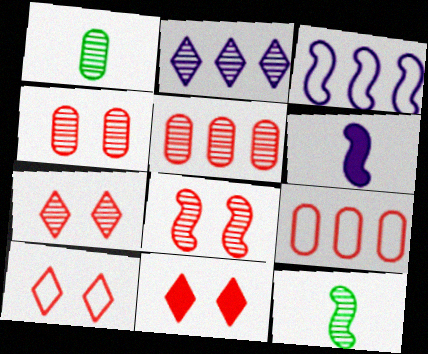[[1, 2, 8], 
[1, 3, 11], 
[2, 4, 12], 
[4, 7, 8], 
[7, 10, 11]]